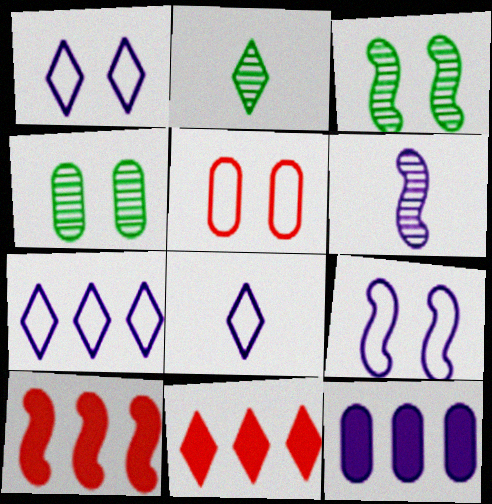[[1, 2, 11], 
[1, 6, 12], 
[1, 7, 8], 
[4, 8, 10]]